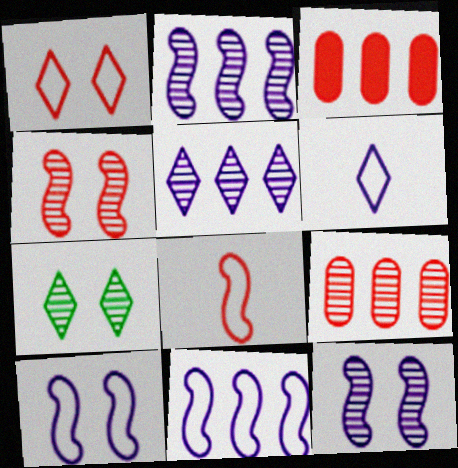[]